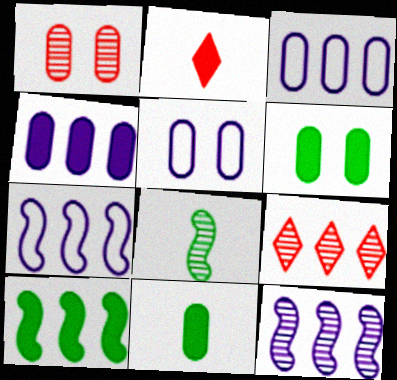[[1, 3, 11], 
[1, 5, 6], 
[3, 9, 10]]